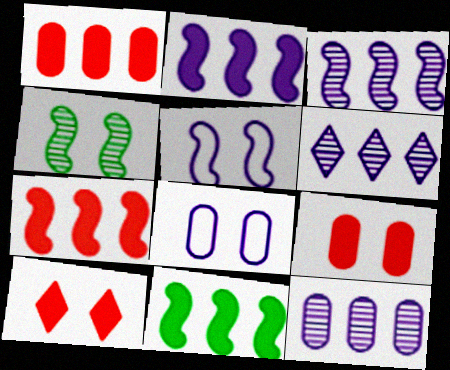[[2, 7, 11], 
[3, 6, 12], 
[4, 8, 10]]